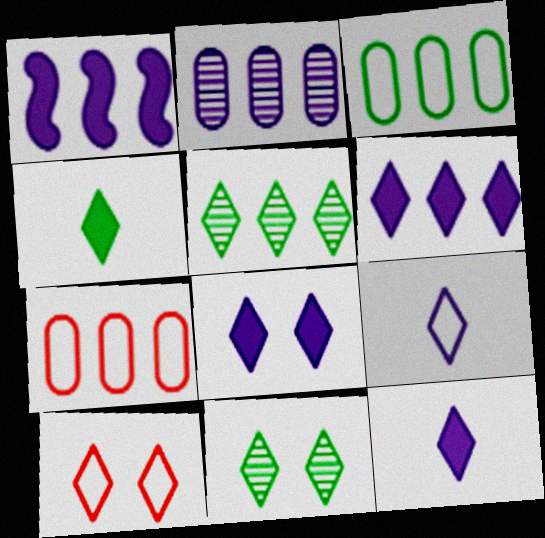[[1, 5, 7], 
[5, 10, 12], 
[6, 8, 12], 
[8, 10, 11]]